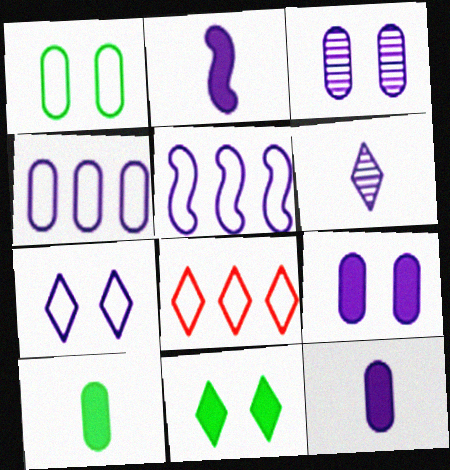[[3, 4, 12], 
[5, 6, 9], 
[6, 8, 11]]